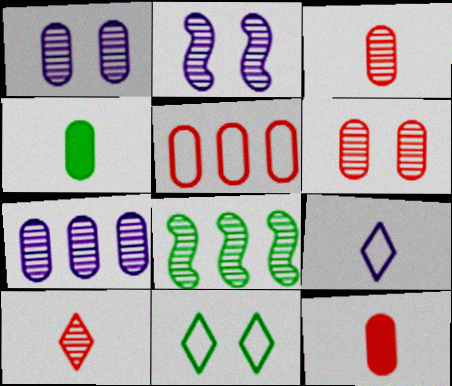[[1, 4, 5], 
[1, 8, 10], 
[4, 8, 11], 
[5, 6, 12]]